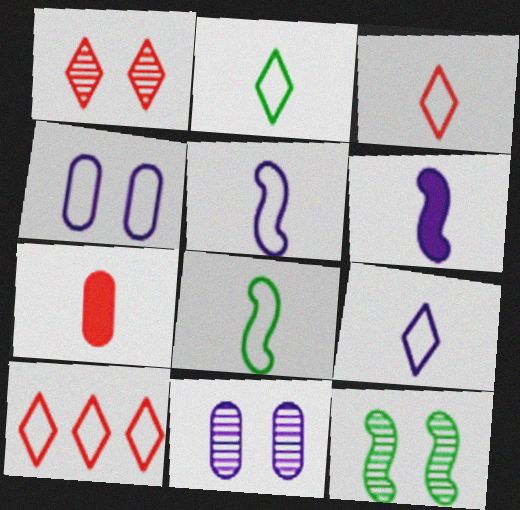[[1, 11, 12], 
[2, 3, 9], 
[4, 8, 10]]